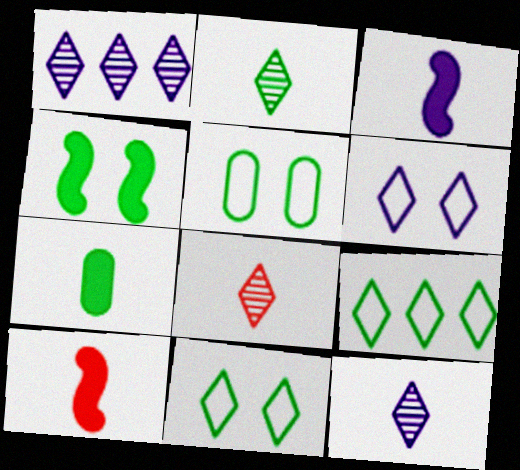[[1, 5, 10], 
[2, 8, 12]]